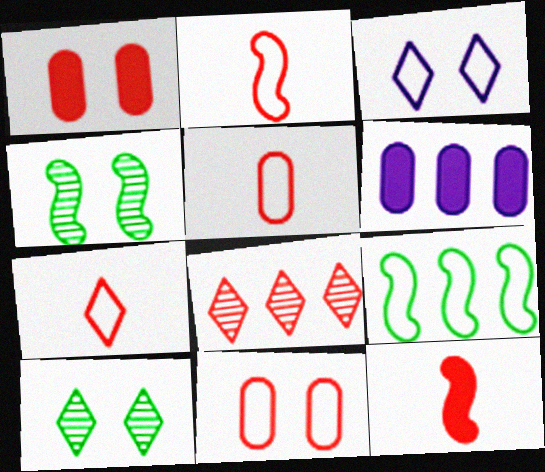[[1, 2, 8], 
[1, 3, 4], 
[2, 5, 7], 
[2, 6, 10], 
[3, 5, 9], 
[4, 6, 7], 
[6, 8, 9], 
[8, 11, 12]]